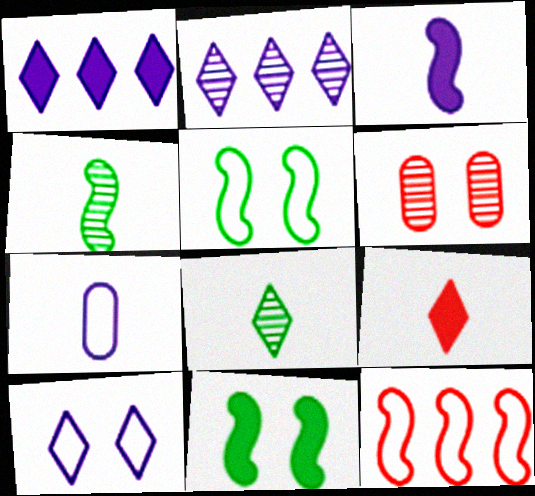[[2, 4, 6], 
[4, 7, 9], 
[6, 9, 12], 
[6, 10, 11]]